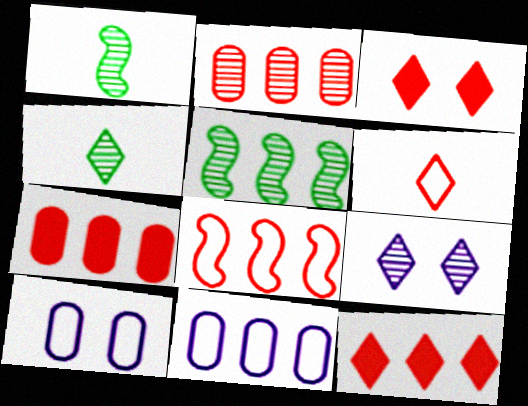[[1, 2, 9], 
[1, 3, 11], 
[1, 10, 12], 
[2, 8, 12], 
[5, 11, 12]]